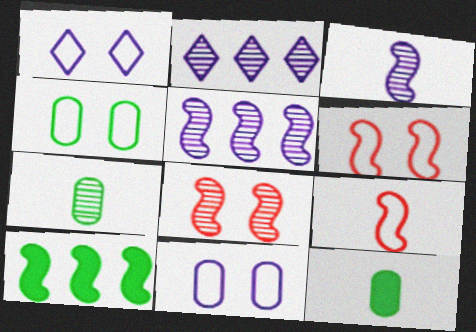[[1, 4, 6], 
[2, 6, 12], 
[2, 7, 8], 
[3, 6, 10]]